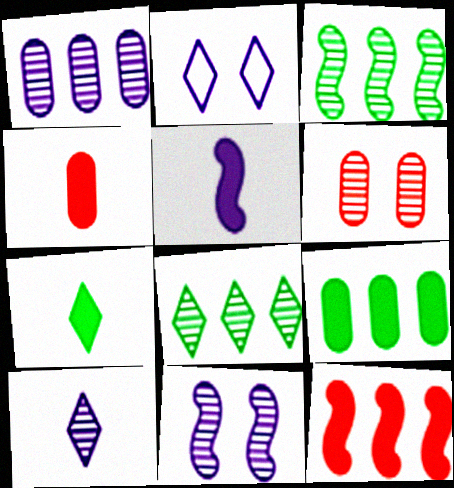[[1, 2, 5], 
[1, 10, 11], 
[2, 3, 4], 
[3, 6, 10], 
[4, 5, 7]]